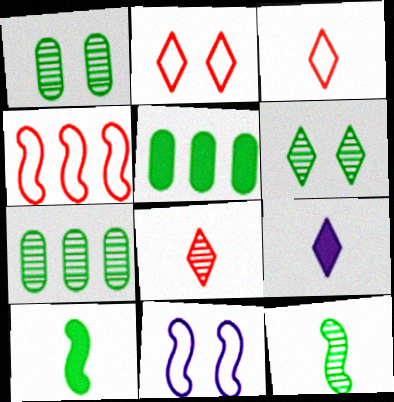[[1, 4, 9], 
[5, 8, 11], 
[6, 7, 12]]